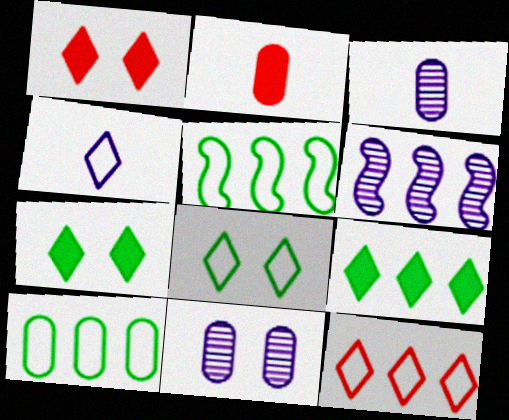[[1, 3, 5], 
[2, 6, 8], 
[2, 10, 11], 
[4, 8, 12]]